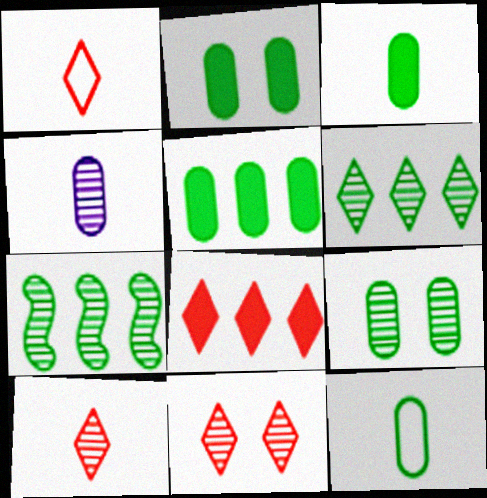[[1, 8, 11], 
[2, 3, 5], 
[4, 7, 11], 
[5, 9, 12]]